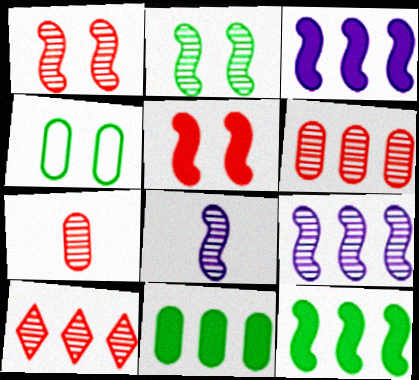[[1, 7, 10]]